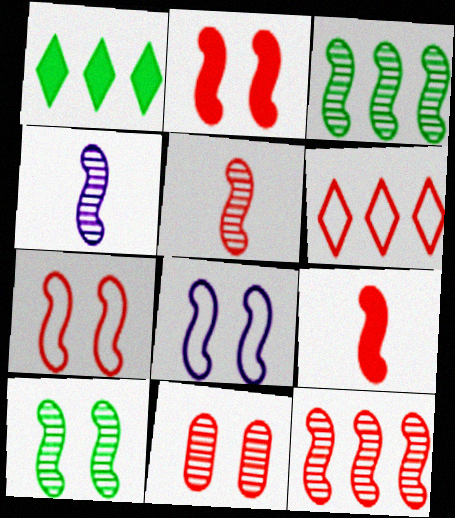[[2, 8, 10], 
[3, 8, 9], 
[4, 10, 12], 
[6, 9, 11], 
[7, 9, 12]]